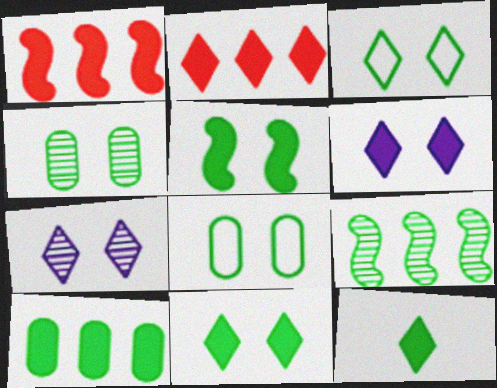[[2, 6, 12], 
[3, 4, 5], 
[5, 10, 12], 
[8, 9, 12]]